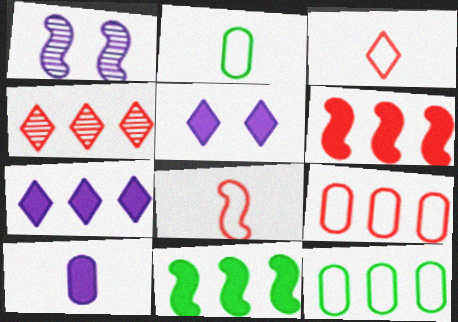[[1, 8, 11], 
[4, 6, 9]]